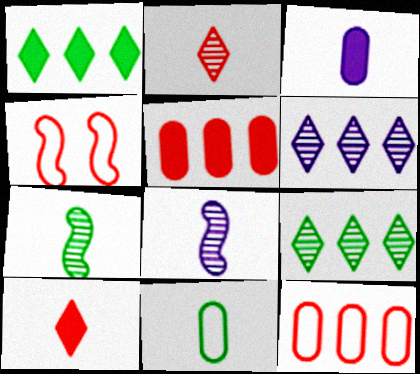[[2, 4, 5], 
[3, 4, 9], 
[8, 10, 11]]